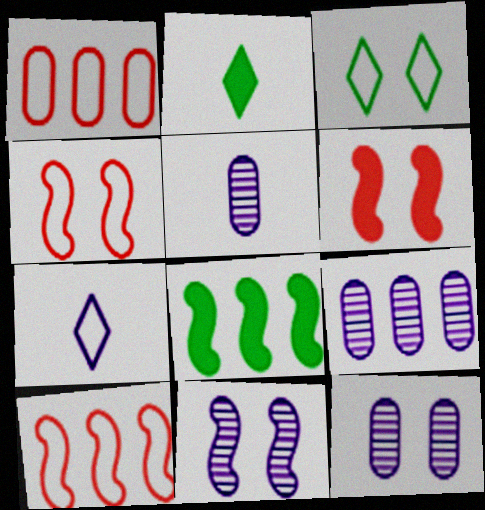[[1, 2, 11], 
[2, 4, 9], 
[2, 10, 12], 
[3, 6, 12], 
[5, 9, 12]]